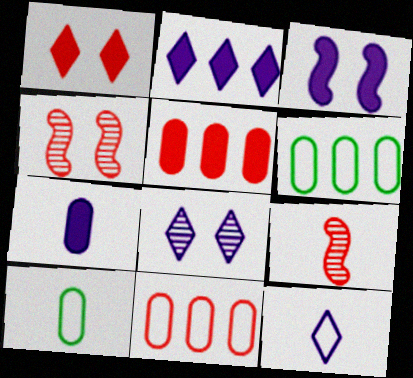[[1, 9, 11], 
[2, 3, 7], 
[2, 4, 10], 
[2, 8, 12]]